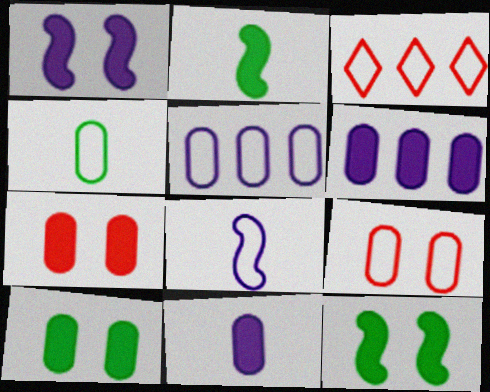[[4, 5, 9]]